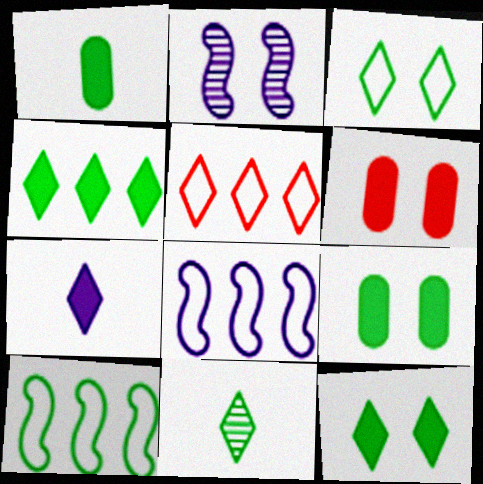[[1, 2, 5], 
[2, 3, 6], 
[3, 4, 11], 
[6, 8, 11], 
[9, 10, 11]]